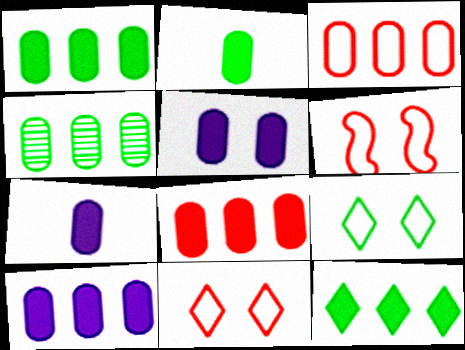[[1, 8, 10], 
[2, 5, 8], 
[3, 4, 10], 
[5, 7, 10]]